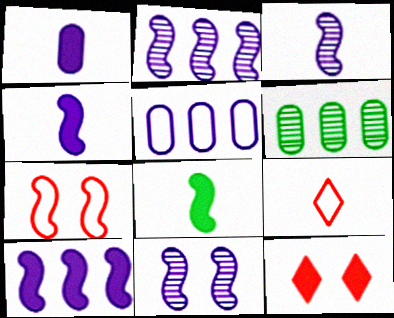[[2, 3, 11], 
[2, 7, 8]]